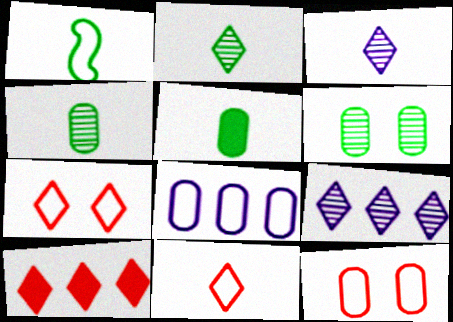[[1, 2, 5], 
[1, 7, 8]]